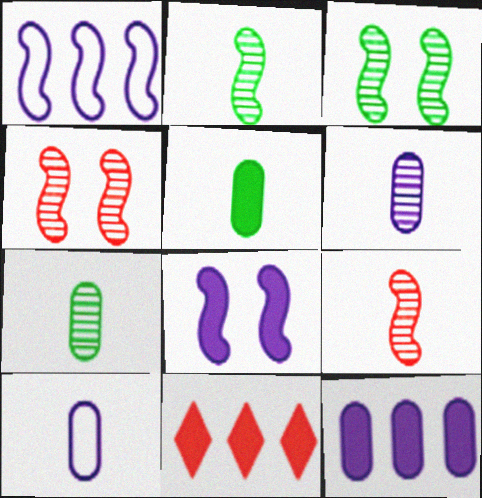[[3, 10, 11], 
[5, 8, 11]]